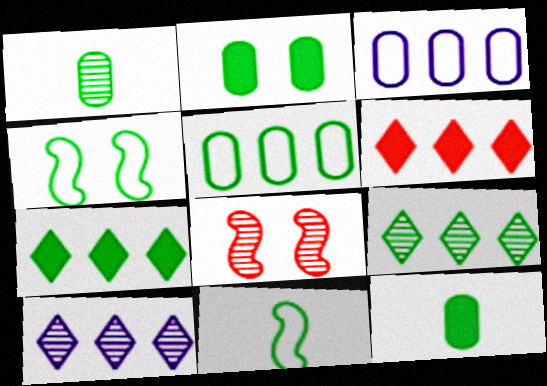[[1, 2, 5], 
[1, 4, 7], 
[1, 8, 10], 
[2, 9, 11], 
[4, 9, 12]]